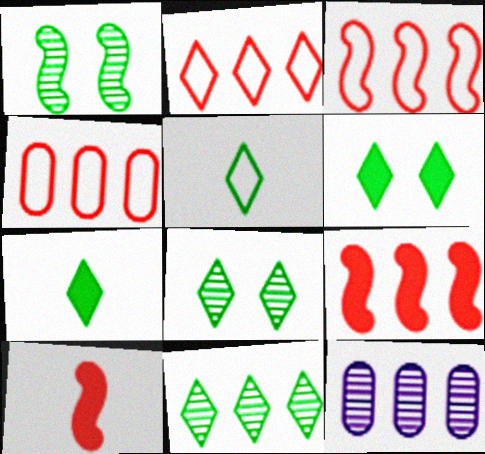[[2, 3, 4], 
[5, 6, 11]]